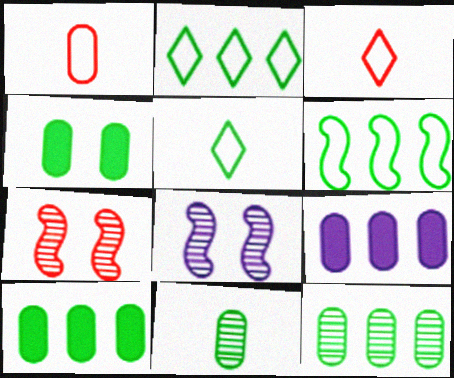[[3, 8, 10], 
[5, 7, 9]]